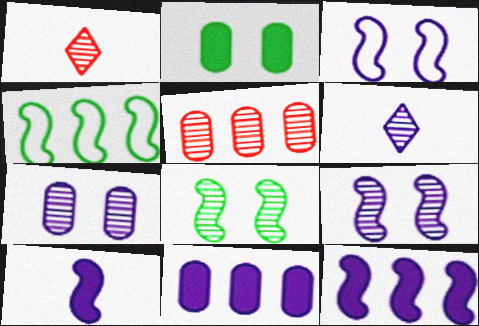[[3, 6, 11], 
[5, 6, 8]]